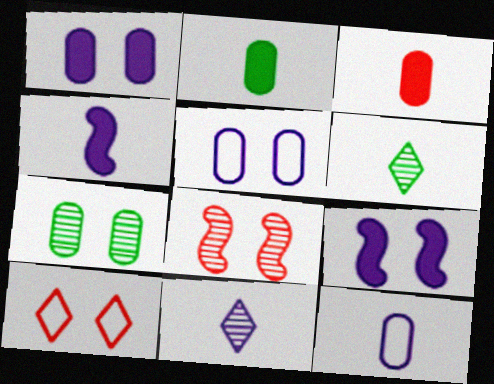[[4, 11, 12], 
[7, 9, 10]]